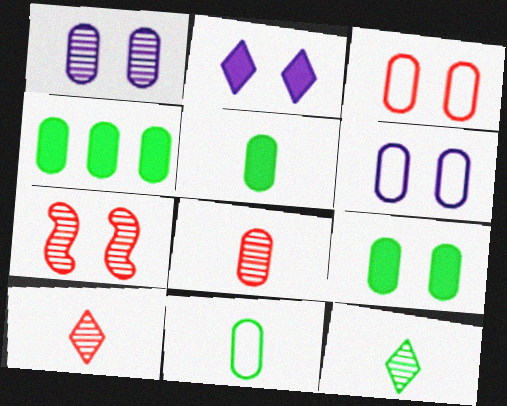[[1, 3, 9], 
[4, 5, 9], 
[4, 6, 8]]